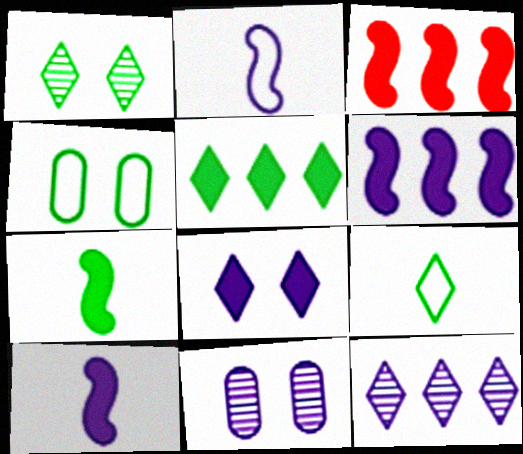[[1, 5, 9], 
[3, 9, 11]]